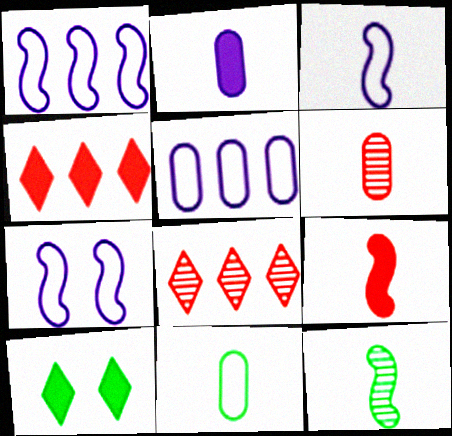[[1, 3, 7], 
[1, 6, 10], 
[2, 6, 11], 
[3, 9, 12]]